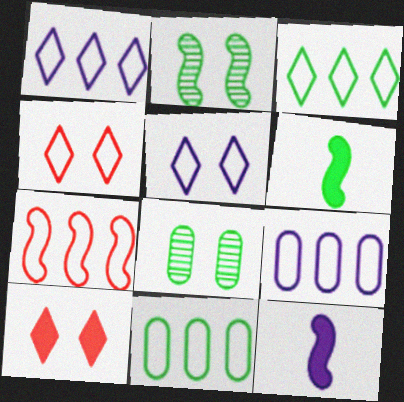[[1, 7, 11], 
[2, 7, 12], 
[3, 6, 8], 
[3, 7, 9]]